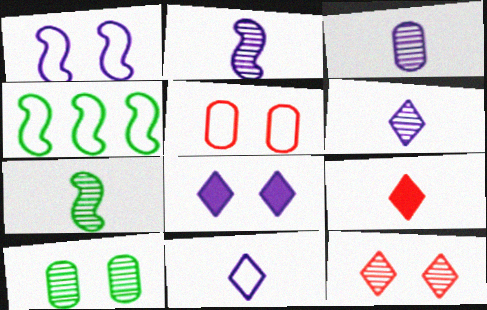[[2, 3, 6], 
[4, 5, 11]]